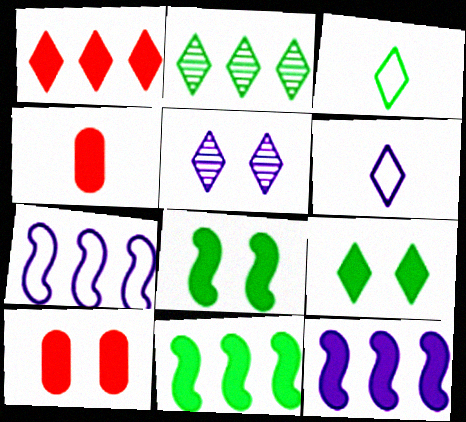[[1, 3, 5], 
[2, 3, 9], 
[4, 9, 12]]